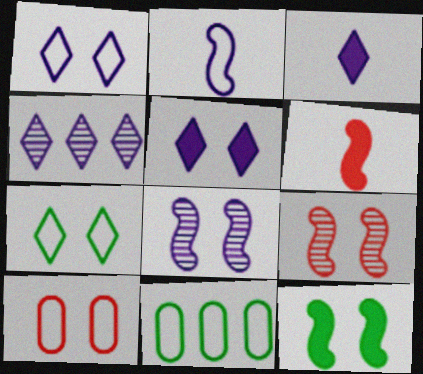[[1, 3, 4], 
[3, 9, 11]]